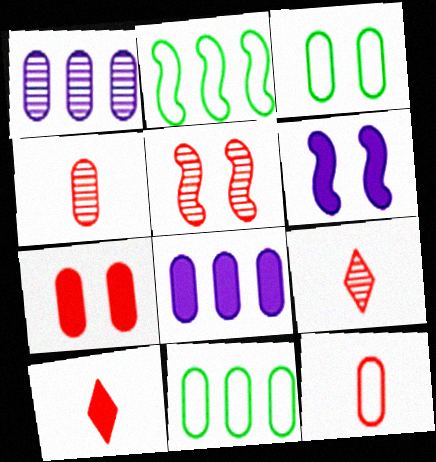[[3, 4, 8], 
[6, 9, 11]]